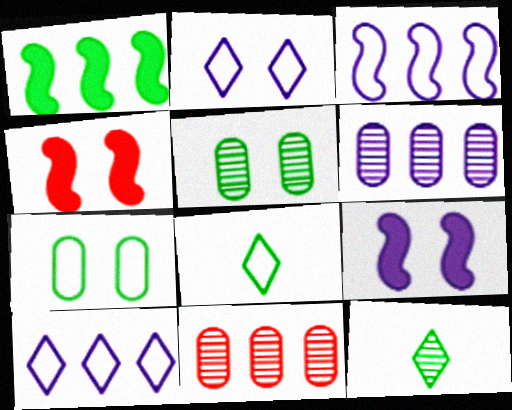[[1, 5, 8], 
[1, 7, 12], 
[1, 10, 11], 
[2, 4, 5], 
[4, 6, 8], 
[8, 9, 11]]